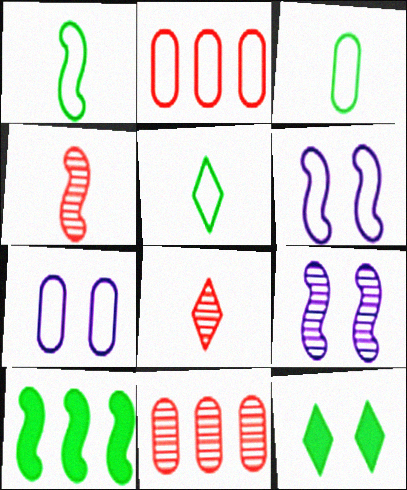[[1, 3, 5], 
[2, 3, 7], 
[2, 5, 6], 
[4, 6, 10], 
[7, 8, 10]]